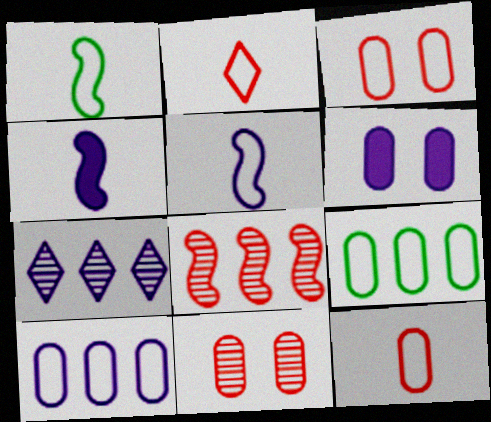[[5, 6, 7]]